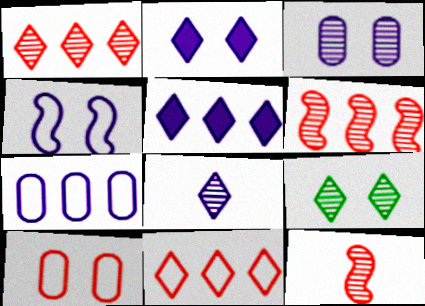[[1, 8, 9], 
[2, 3, 4]]